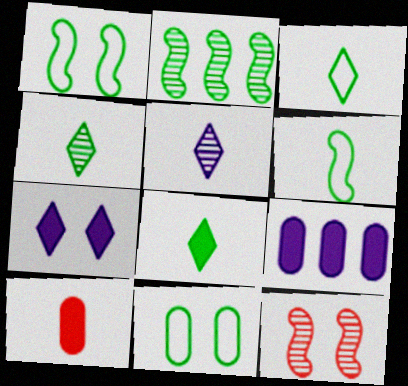[[2, 8, 11], 
[3, 4, 8], 
[3, 9, 12], 
[5, 6, 10], 
[7, 11, 12]]